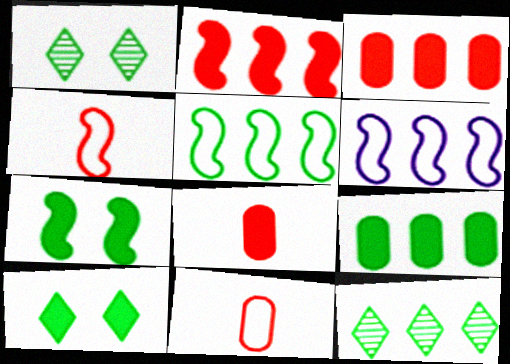[[1, 6, 8], 
[3, 6, 12], 
[5, 9, 12]]